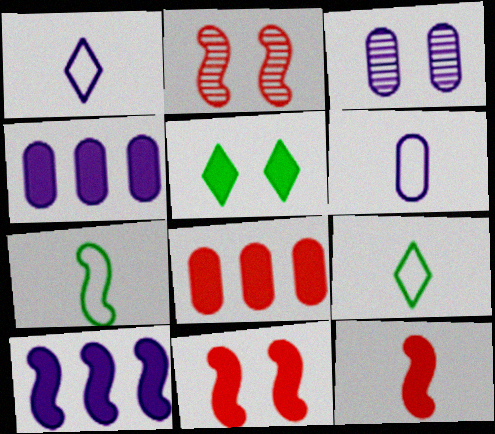[[1, 3, 10], 
[2, 4, 9], 
[2, 7, 10], 
[3, 4, 6], 
[4, 5, 12]]